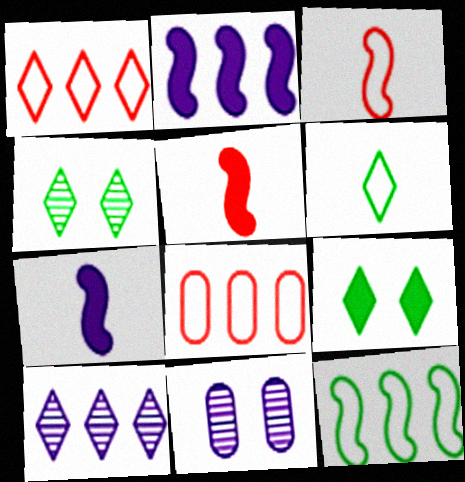[[4, 7, 8]]